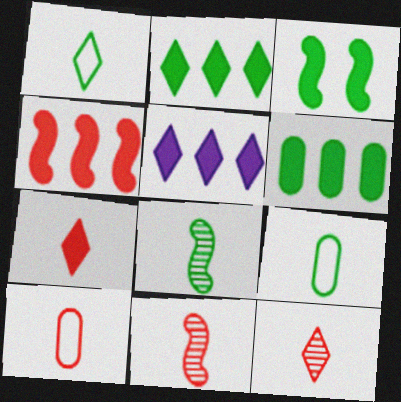[[4, 5, 6], 
[7, 10, 11]]